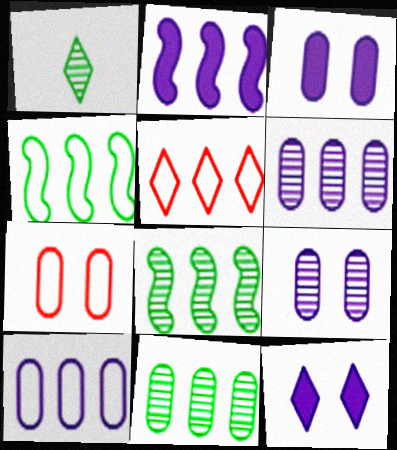[[1, 2, 7], 
[1, 5, 12], 
[2, 5, 11], 
[4, 5, 10]]